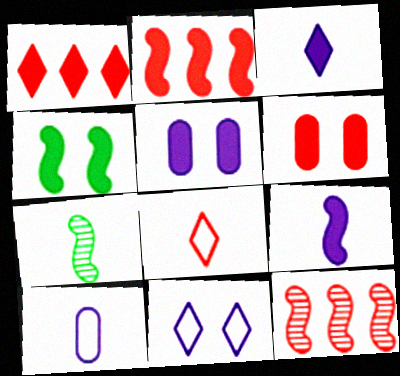[[2, 4, 9], 
[6, 8, 12]]